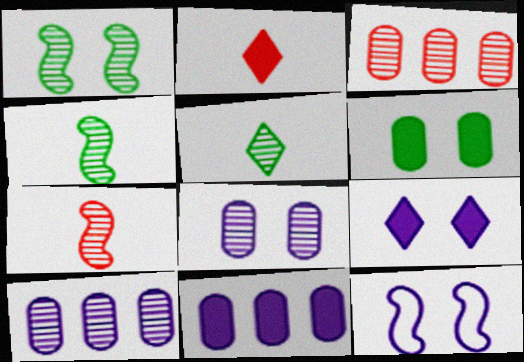[[8, 9, 12]]